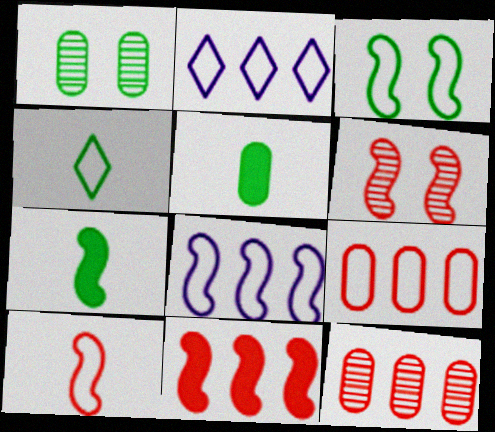[[2, 5, 6], 
[3, 8, 10], 
[6, 7, 8], 
[6, 10, 11]]